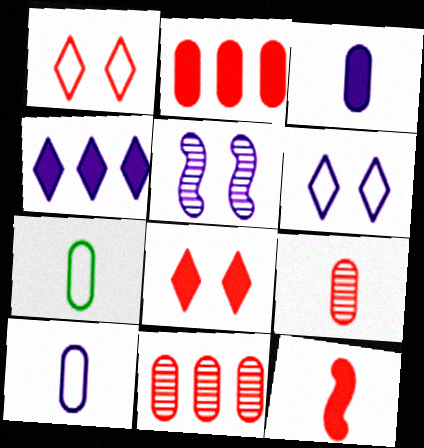[[1, 11, 12], 
[2, 8, 12], 
[3, 7, 9], 
[4, 5, 10]]